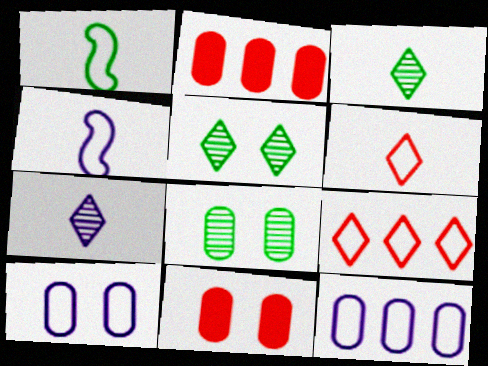[[1, 9, 10], 
[2, 4, 5], 
[8, 10, 11]]